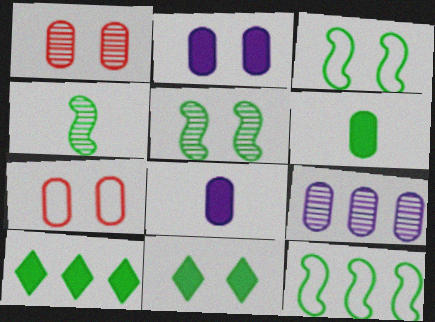[[6, 7, 9]]